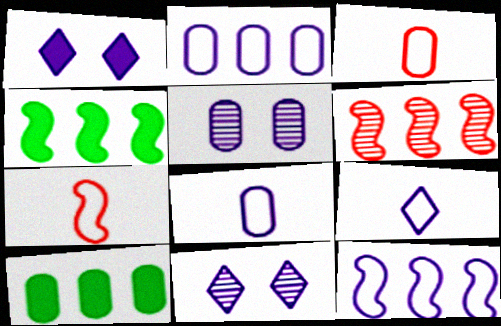[[3, 4, 11], 
[3, 5, 10], 
[4, 6, 12], 
[7, 10, 11]]